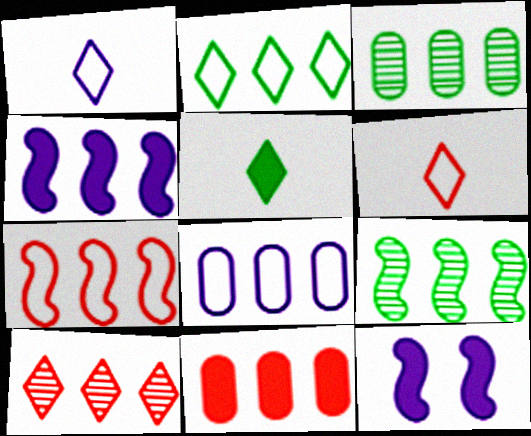[[2, 7, 8], 
[3, 6, 12], 
[3, 8, 11], 
[4, 7, 9], 
[5, 11, 12], 
[7, 10, 11]]